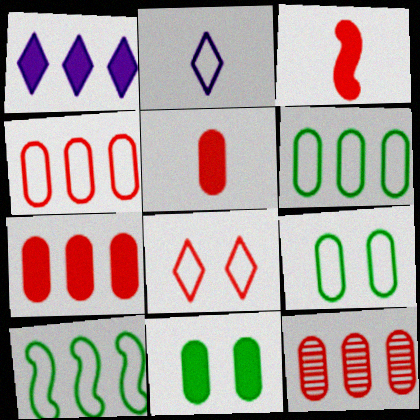[[1, 3, 11], 
[1, 10, 12], 
[3, 8, 12], 
[4, 7, 12]]